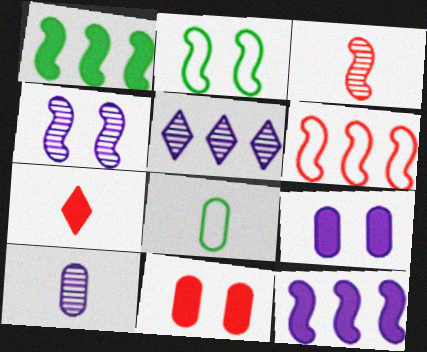[[1, 7, 9], 
[2, 3, 12], 
[4, 5, 10]]